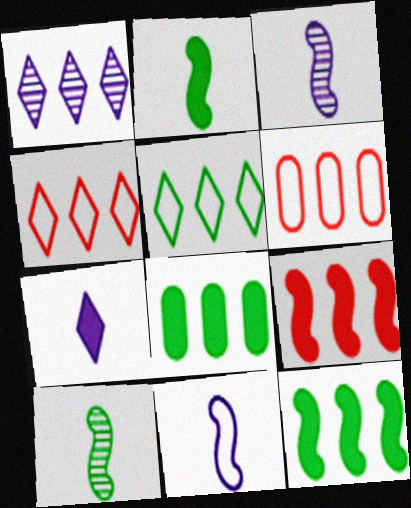[[1, 6, 12]]